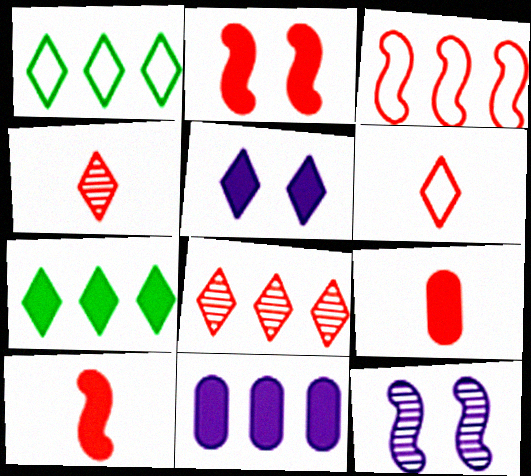[[1, 4, 5], 
[1, 9, 12]]